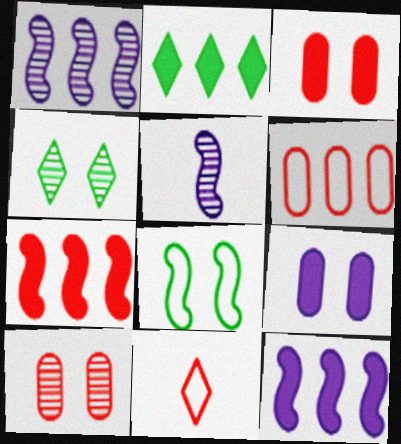[[1, 2, 6], 
[5, 7, 8], 
[7, 10, 11]]